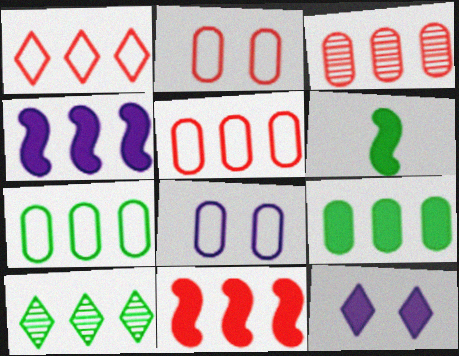[[1, 3, 11], 
[4, 5, 10]]